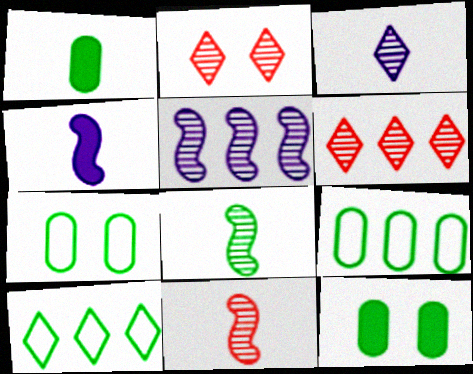[[2, 4, 9], 
[4, 6, 7], 
[8, 10, 12]]